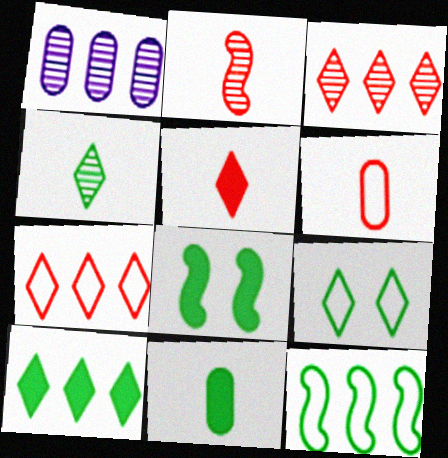[[2, 5, 6], 
[4, 9, 10], 
[8, 10, 11]]